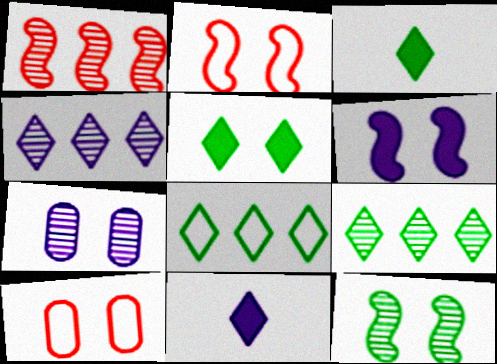[[2, 5, 7], 
[2, 6, 12]]